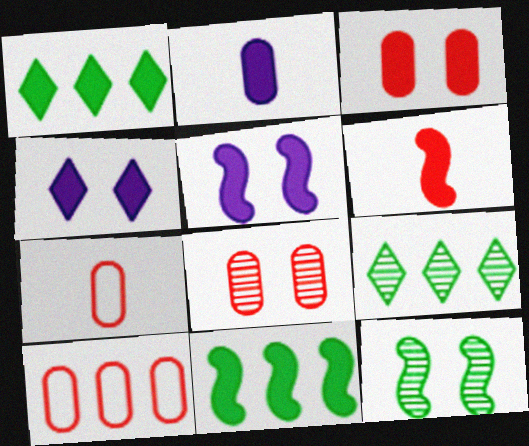[[5, 6, 11], 
[5, 7, 9]]